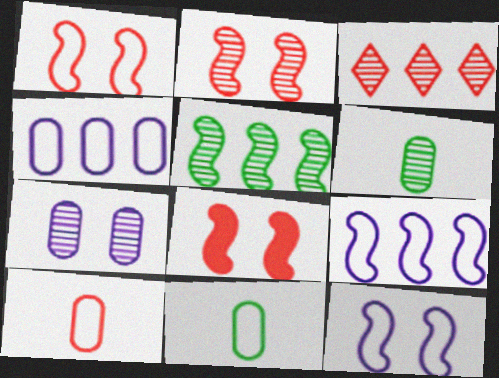[[1, 2, 8], 
[3, 8, 10]]